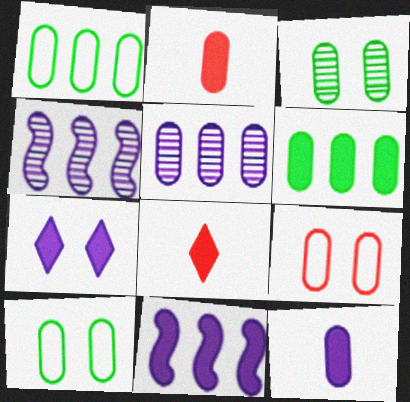[[2, 5, 10], 
[4, 8, 10], 
[7, 11, 12]]